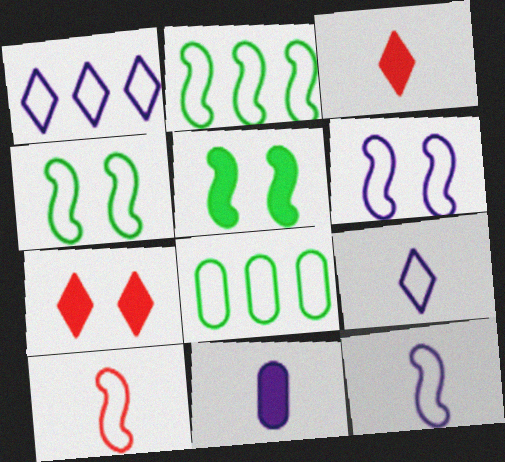[[2, 6, 10]]